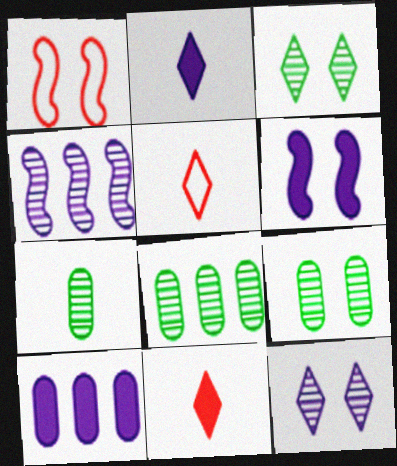[[1, 2, 8], 
[2, 6, 10], 
[5, 6, 8], 
[7, 8, 9]]